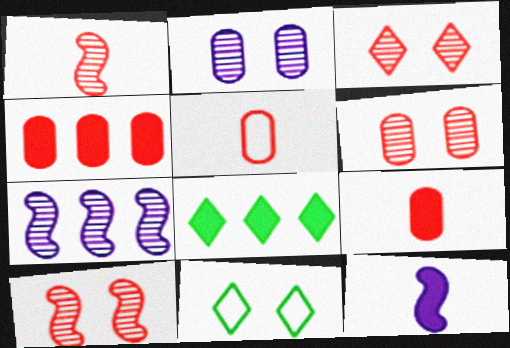[[3, 6, 10], 
[4, 5, 6], 
[7, 9, 11]]